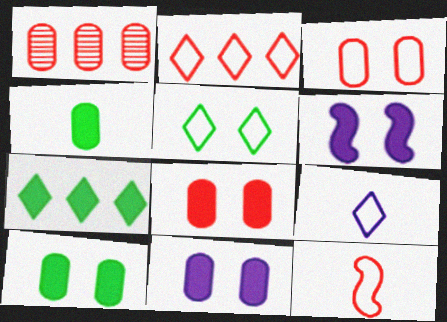[[2, 3, 12], 
[2, 5, 9], 
[8, 10, 11]]